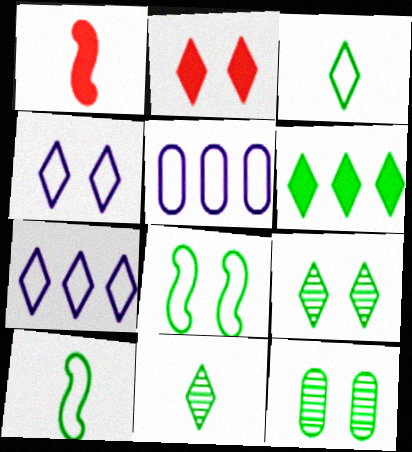[[1, 5, 9], 
[1, 7, 12], 
[2, 4, 9], 
[2, 7, 11], 
[3, 6, 9], 
[6, 10, 12]]